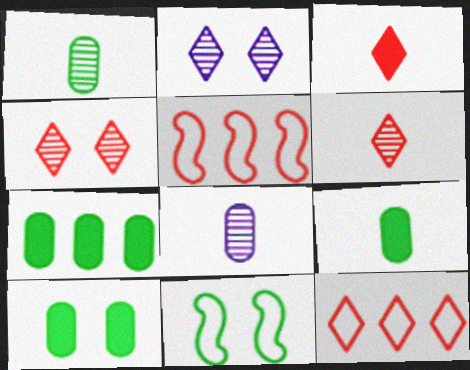[[2, 5, 9], 
[3, 4, 12], 
[7, 9, 10]]